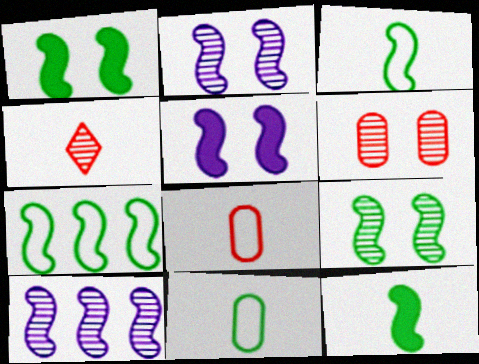[[7, 9, 12]]